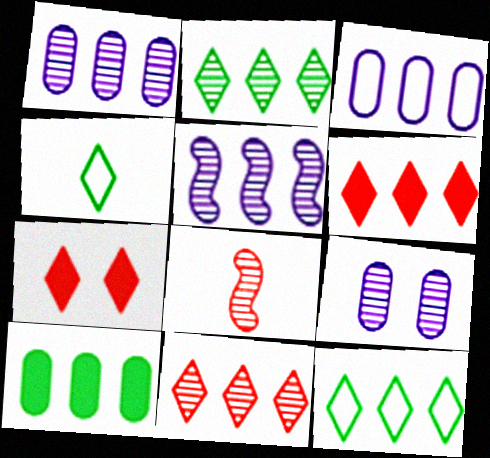[[2, 8, 9]]